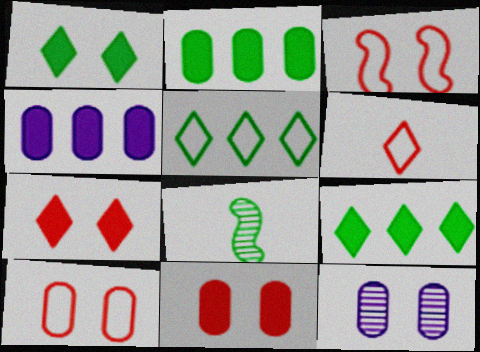[[1, 3, 12]]